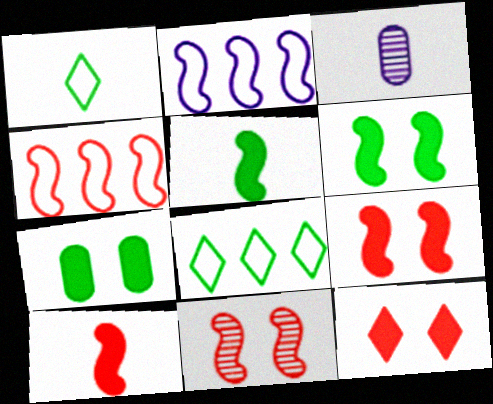[[1, 3, 10], 
[2, 5, 11], 
[3, 8, 9], 
[4, 10, 11]]